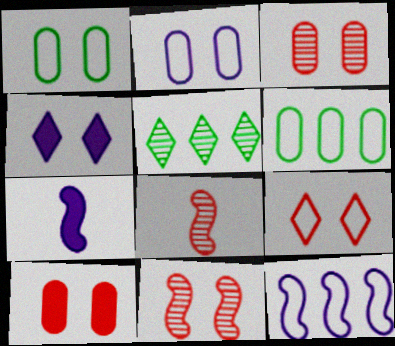[[1, 4, 11], 
[4, 6, 8], 
[9, 10, 11]]